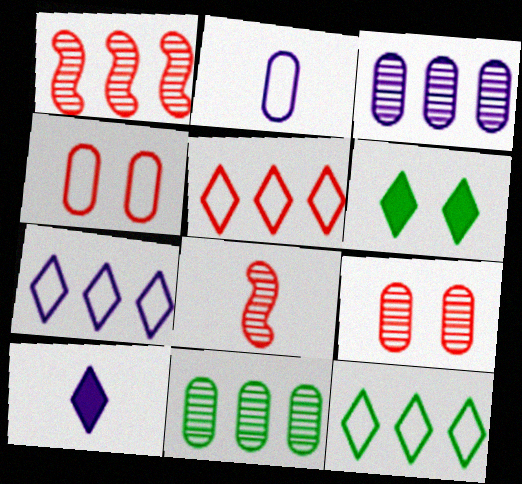[[1, 2, 6], 
[5, 7, 12]]